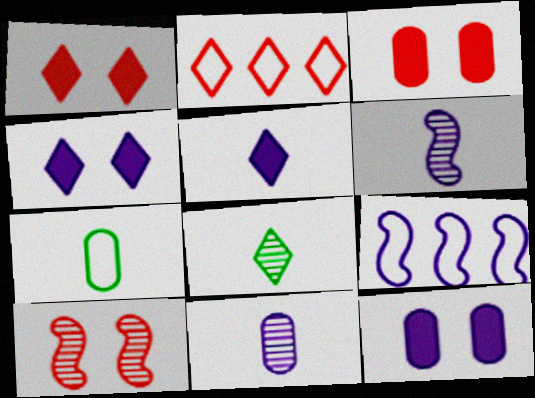[[2, 4, 8], 
[3, 8, 9], 
[4, 9, 11]]